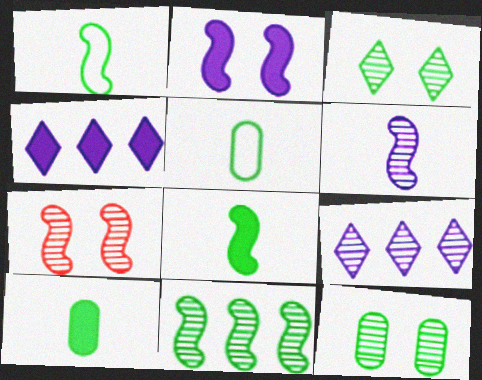[[4, 5, 7], 
[6, 7, 11]]